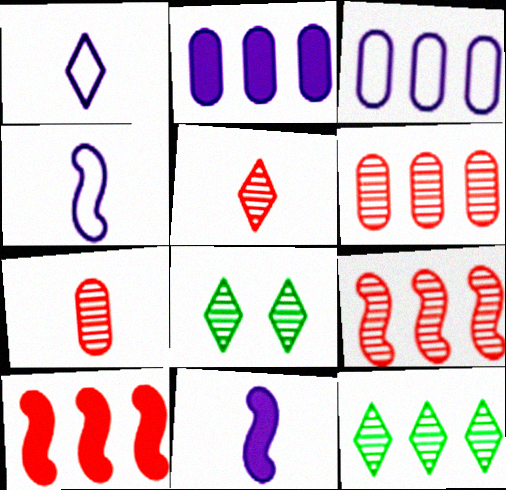[[3, 10, 12]]